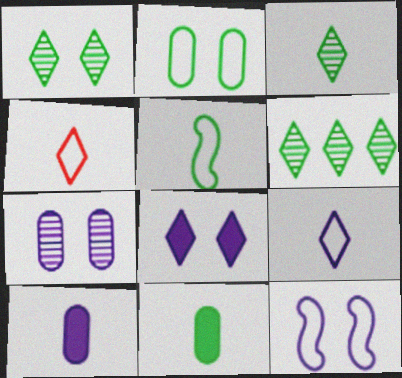[[1, 3, 6], 
[3, 5, 11], 
[4, 6, 8], 
[7, 8, 12]]